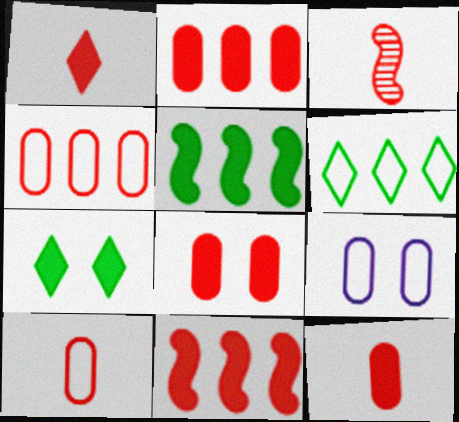[[1, 3, 10], 
[1, 8, 11], 
[2, 8, 12]]